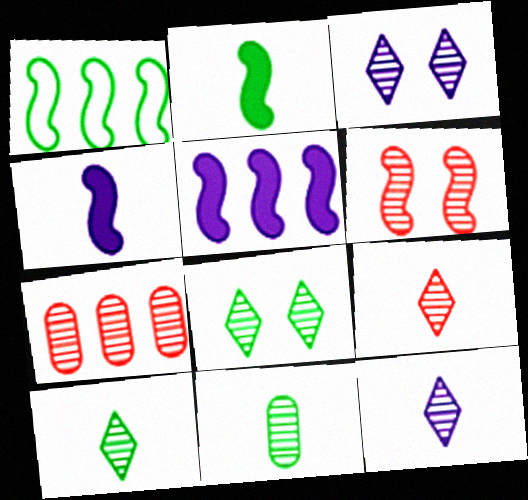[[1, 4, 6], 
[6, 7, 9], 
[9, 10, 12]]